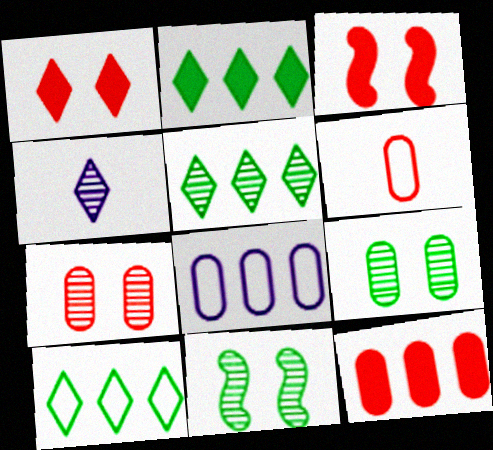[[1, 4, 10], 
[2, 5, 10], 
[6, 7, 12]]